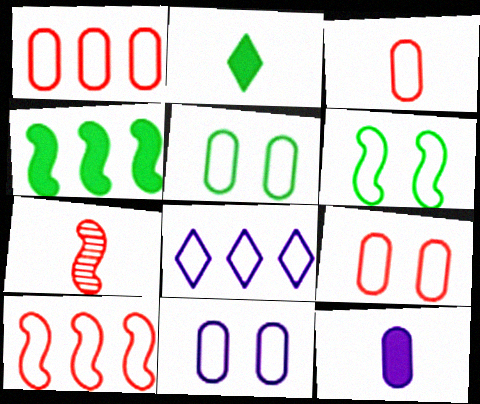[[1, 3, 9], 
[3, 6, 8], 
[5, 9, 11]]